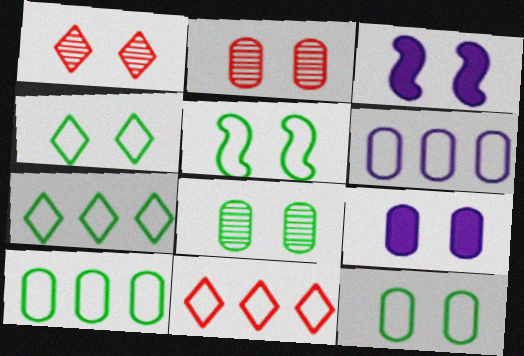[[1, 3, 12], 
[1, 5, 9], 
[2, 3, 4], 
[2, 9, 12], 
[4, 5, 12]]